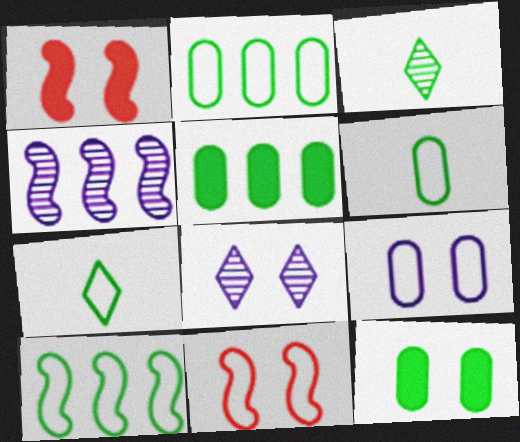[[3, 10, 12], 
[8, 11, 12]]